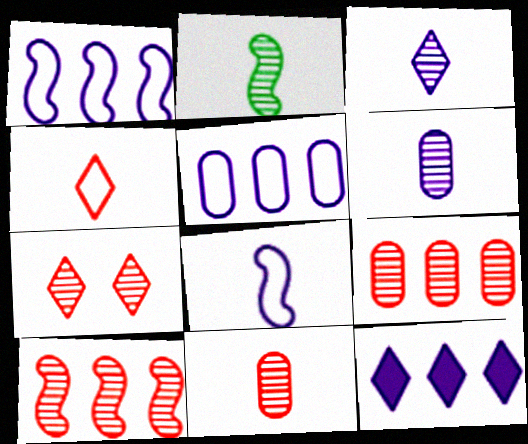[[2, 3, 11], 
[7, 10, 11]]